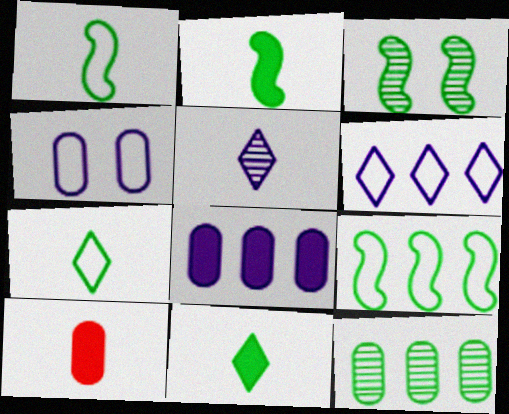[[1, 5, 10], 
[2, 3, 9], 
[3, 6, 10], 
[4, 10, 12]]